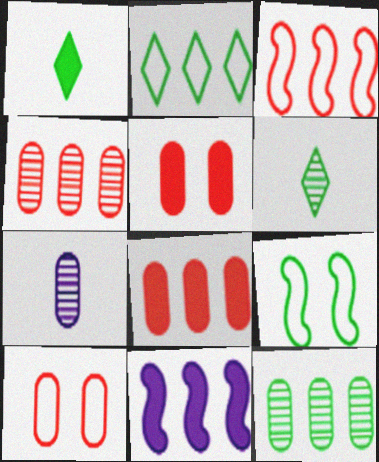[[1, 5, 11], 
[1, 9, 12], 
[2, 4, 11], 
[6, 10, 11]]